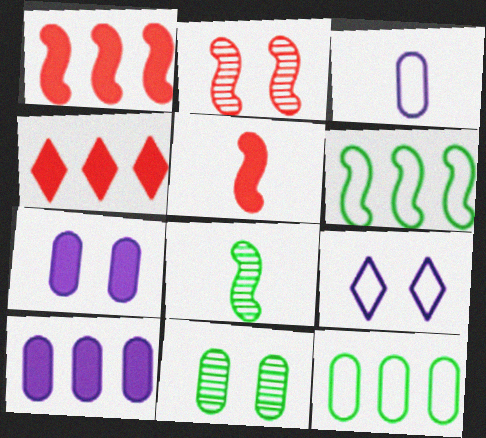[]